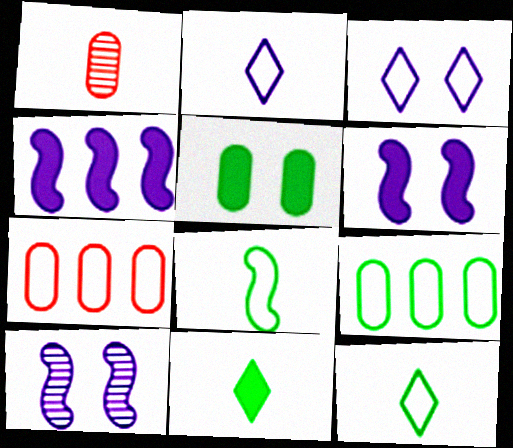[[3, 7, 8], 
[7, 10, 11]]